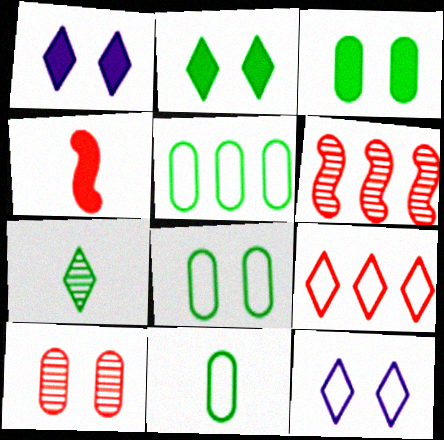[[1, 6, 11], 
[1, 7, 9], 
[4, 9, 10], 
[5, 8, 11]]